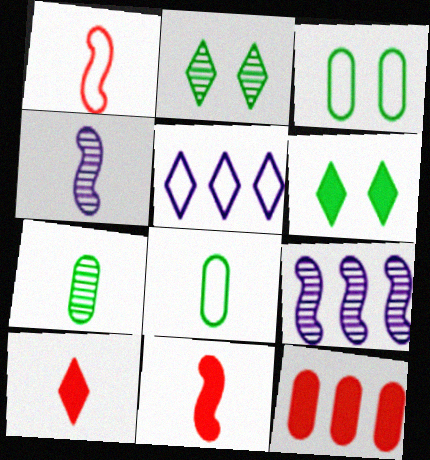[[1, 3, 5], 
[2, 5, 10], 
[3, 9, 10], 
[4, 8, 10]]